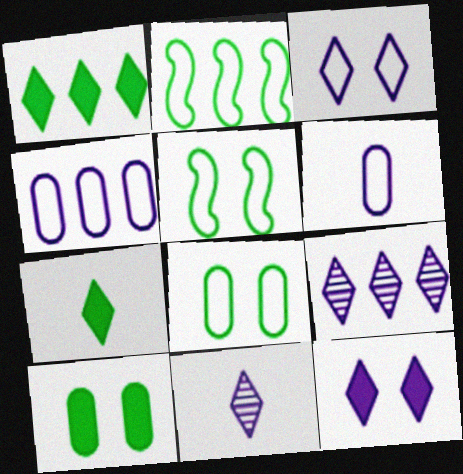[]